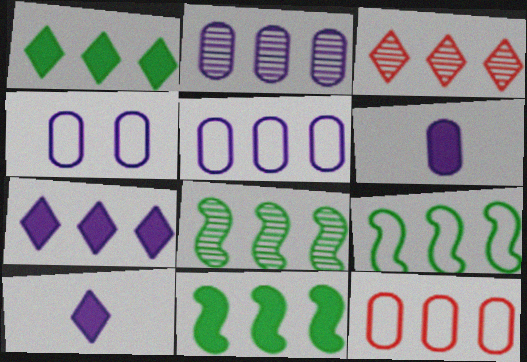[[2, 3, 8], 
[2, 4, 6], 
[3, 5, 11], 
[7, 8, 12], 
[8, 9, 11]]